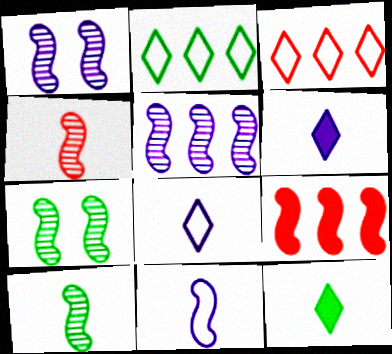[[4, 5, 7], 
[7, 9, 11]]